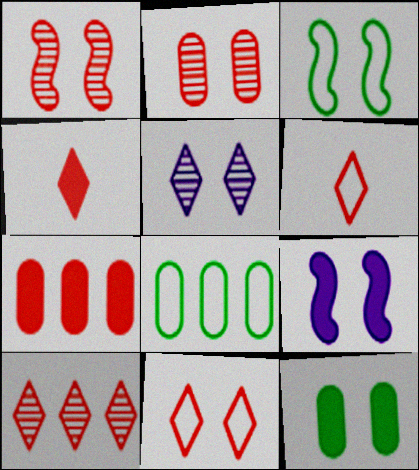[[1, 3, 9], 
[1, 6, 7], 
[4, 10, 11]]